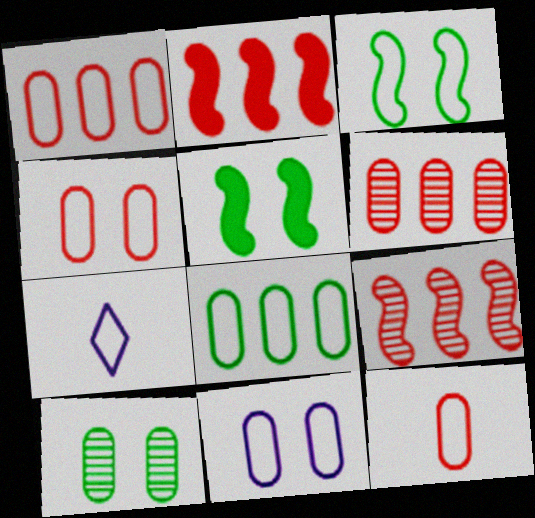[[1, 3, 7], 
[1, 4, 12], 
[2, 7, 10], 
[5, 6, 7], 
[8, 11, 12]]